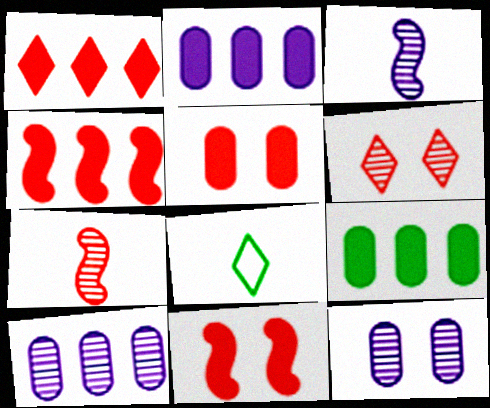[[4, 8, 12], 
[8, 10, 11]]